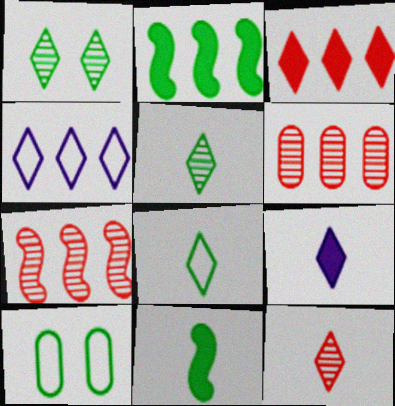[[2, 4, 6], 
[2, 5, 10], 
[7, 9, 10], 
[8, 9, 12]]